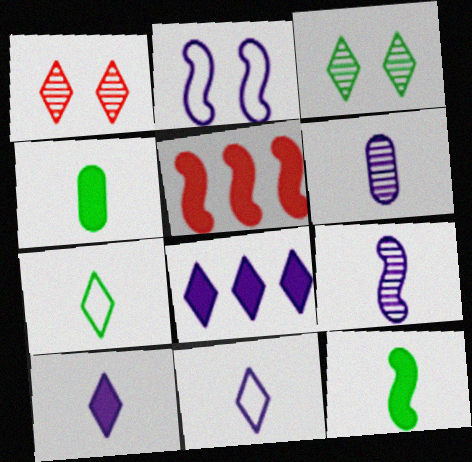[[1, 7, 8], 
[2, 6, 8]]